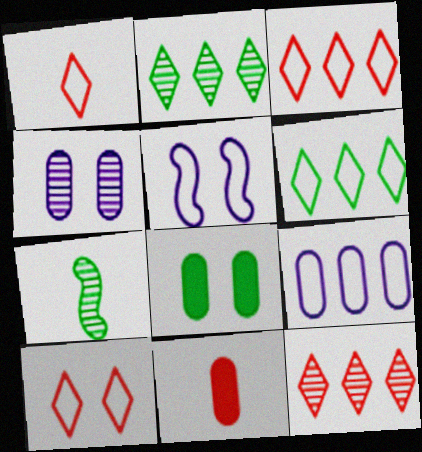[[1, 3, 10], 
[2, 5, 11], 
[4, 7, 12], 
[6, 7, 8]]